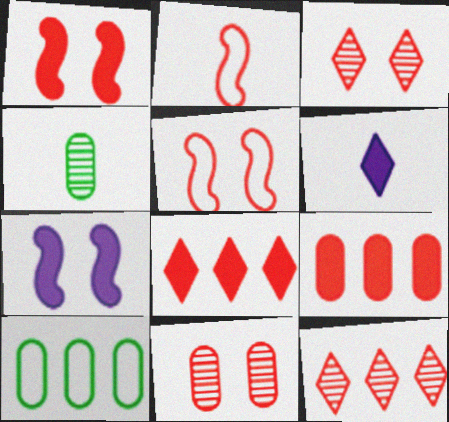[[2, 3, 9], 
[2, 4, 6], 
[2, 8, 11]]